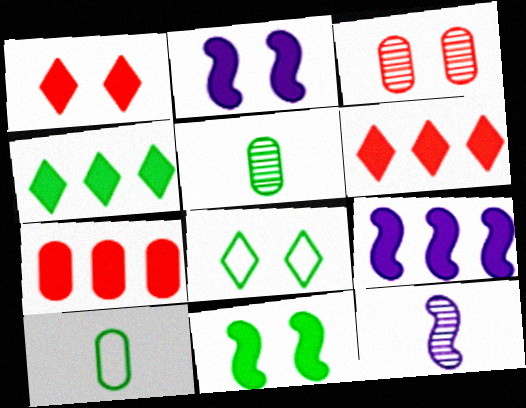[[2, 3, 8], 
[4, 7, 9], 
[7, 8, 12]]